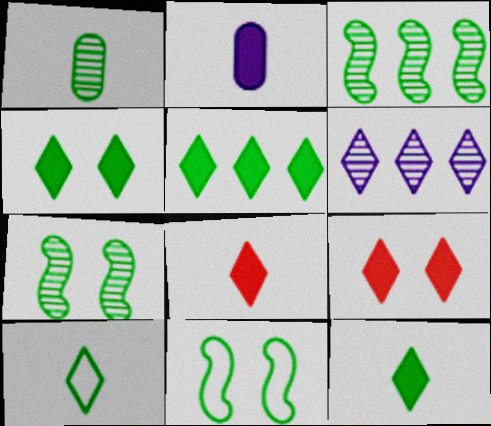[[1, 5, 11], 
[4, 5, 12], 
[6, 9, 10]]